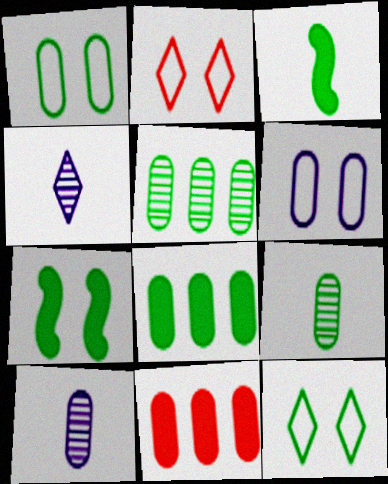[[1, 8, 9], 
[1, 10, 11], 
[3, 5, 12], 
[6, 9, 11]]